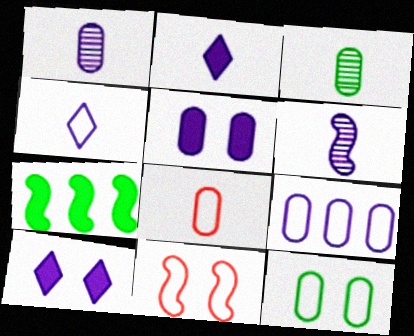[[1, 5, 9], 
[6, 7, 11], 
[6, 9, 10], 
[8, 9, 12]]